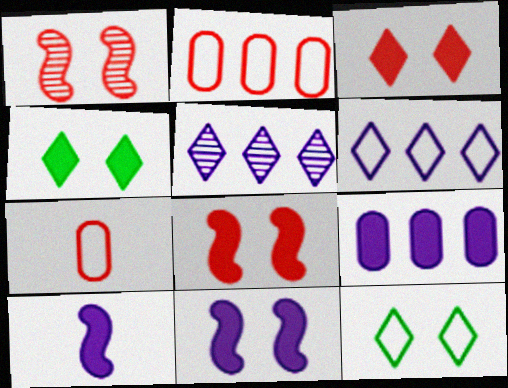[]